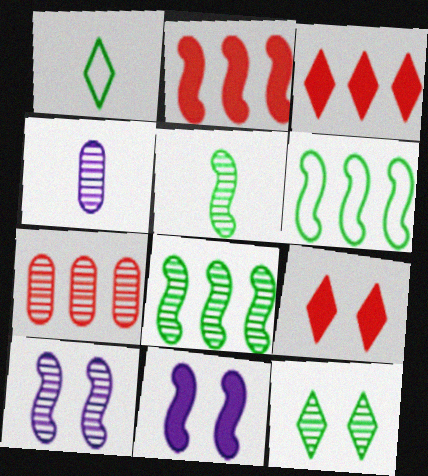[[1, 7, 11], 
[4, 6, 9]]